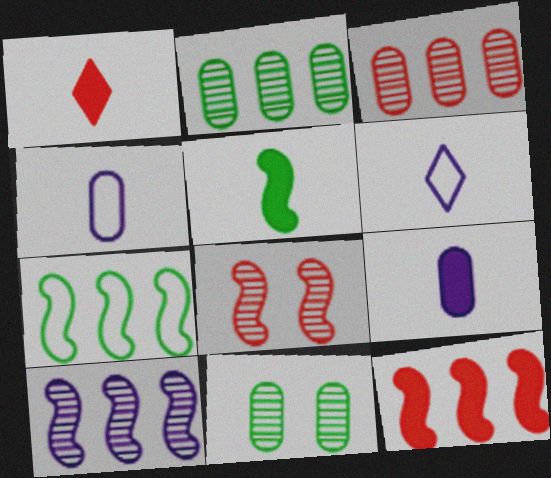[[1, 5, 9], 
[6, 11, 12], 
[7, 10, 12]]